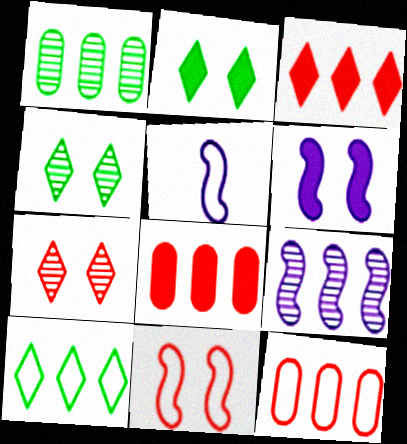[[4, 5, 8], 
[5, 6, 9], 
[8, 9, 10]]